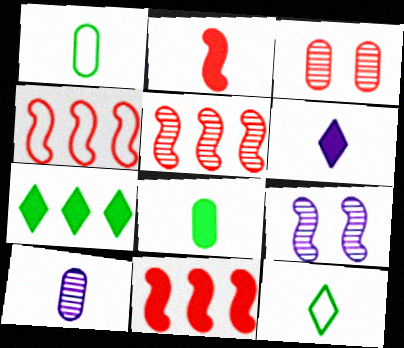[[2, 6, 8], 
[2, 10, 12], 
[4, 5, 11]]